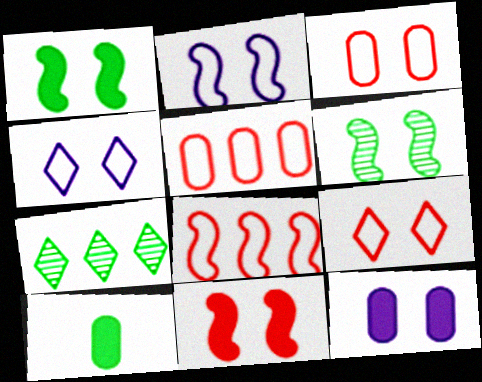[[2, 6, 11], 
[6, 9, 12]]